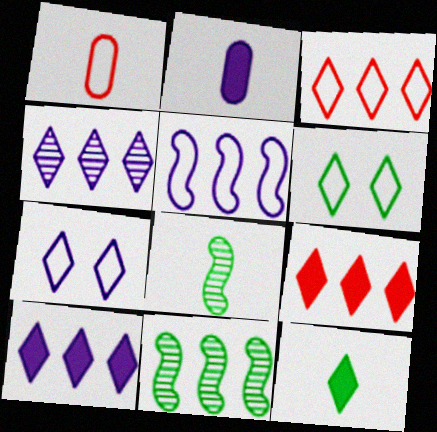[[1, 5, 6]]